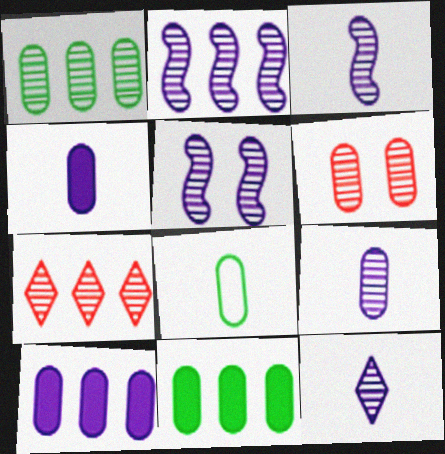[[1, 2, 7], 
[1, 6, 9], 
[2, 3, 5], 
[3, 9, 12], 
[6, 8, 10]]